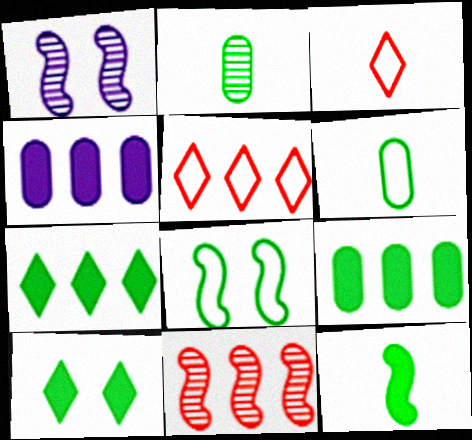[[1, 3, 9], 
[2, 7, 8], 
[9, 10, 12]]